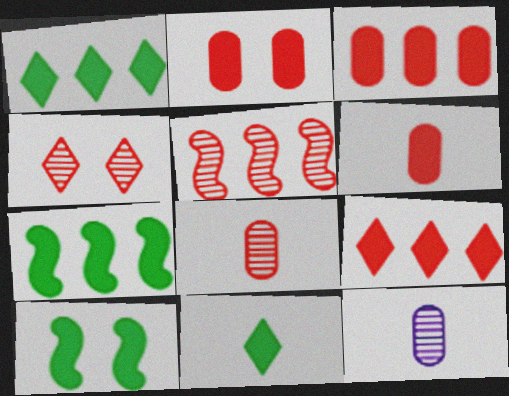[[2, 3, 6], 
[4, 5, 8]]